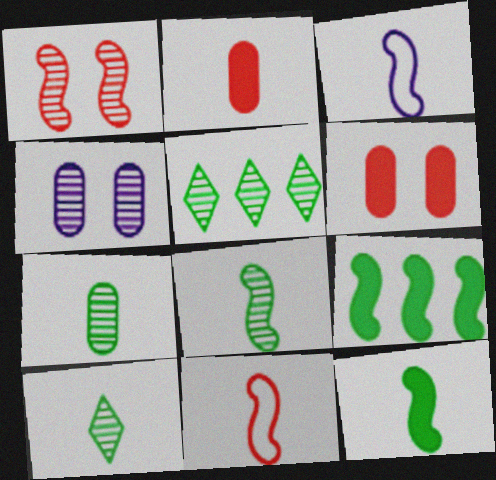[[1, 3, 9], 
[2, 3, 10], 
[3, 5, 6], 
[7, 8, 10]]